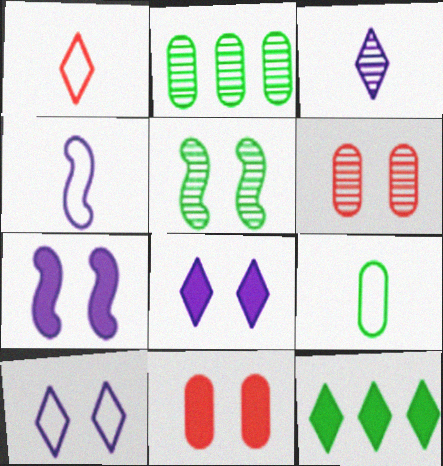[[1, 2, 7], 
[1, 4, 9], 
[4, 6, 12], 
[5, 9, 12], 
[5, 10, 11]]